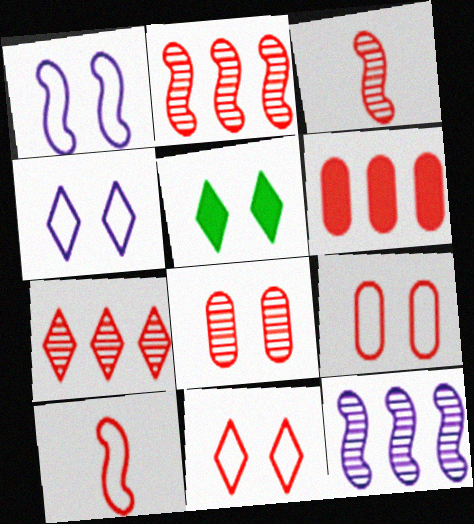[[1, 5, 8], 
[3, 6, 11], 
[3, 7, 8]]